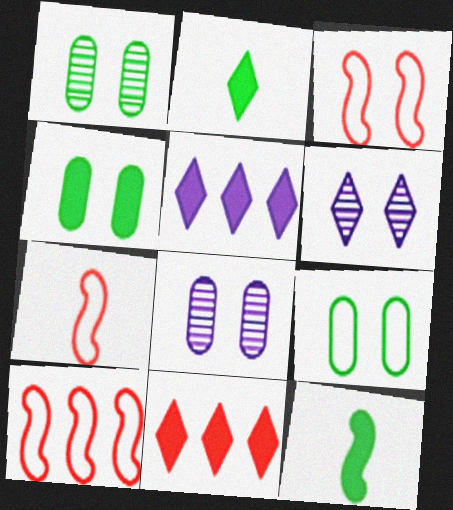[[1, 4, 9], 
[1, 5, 7], 
[2, 8, 10], 
[3, 4, 6], 
[3, 7, 10]]